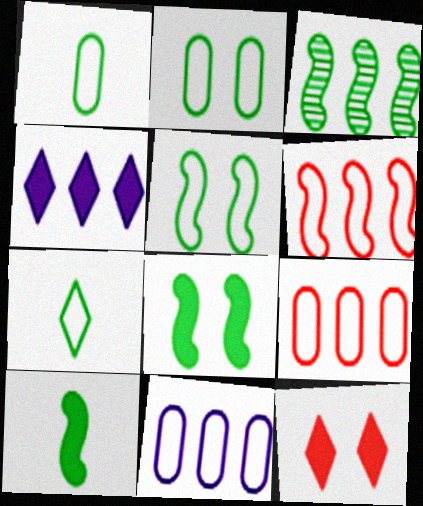[[3, 4, 9], 
[3, 5, 10]]